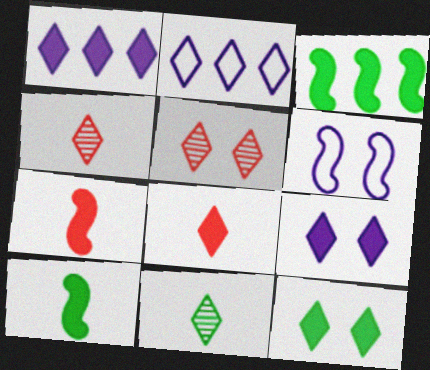[[1, 8, 12], 
[2, 4, 12]]